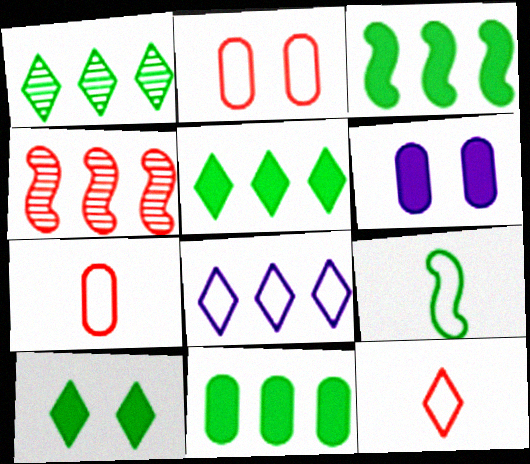[[2, 8, 9], 
[3, 5, 11], 
[4, 8, 11]]